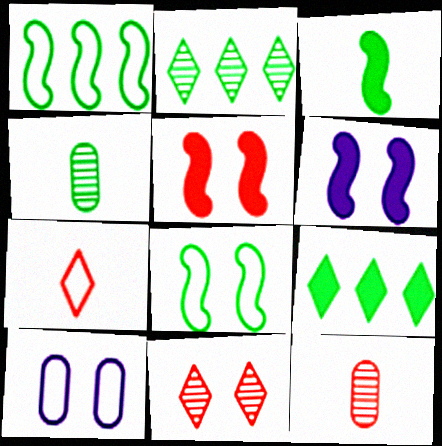[[1, 7, 10], 
[4, 8, 9]]